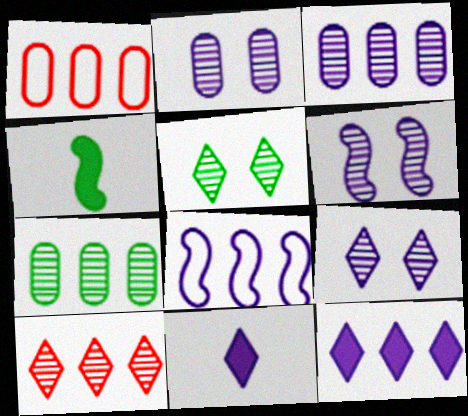[[1, 4, 9], 
[2, 6, 9], 
[2, 8, 11], 
[3, 8, 12]]